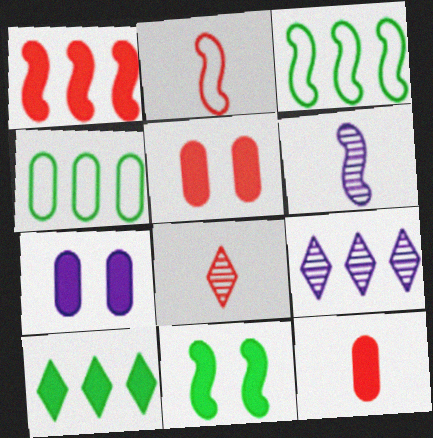[[1, 4, 9], 
[2, 8, 12], 
[3, 7, 8]]